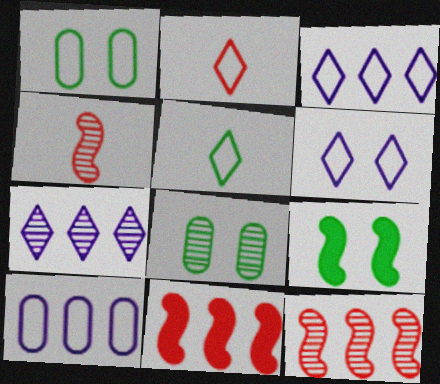[[4, 7, 8]]